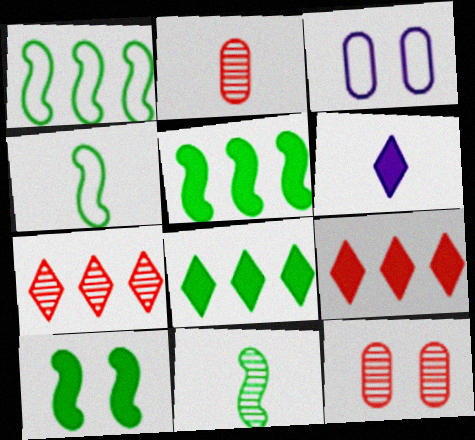[[1, 6, 12], 
[1, 10, 11], 
[2, 4, 6], 
[3, 9, 11]]